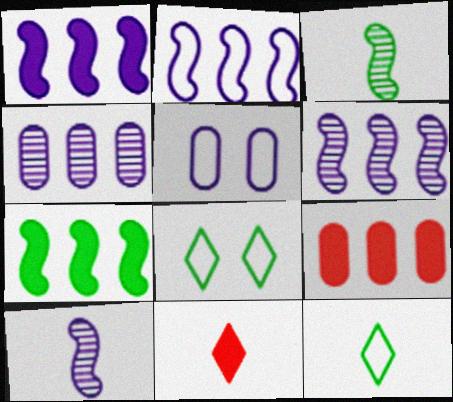[[1, 2, 6], 
[8, 9, 10]]